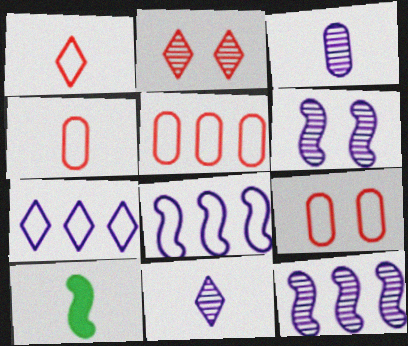[[1, 3, 10], 
[4, 5, 9], 
[4, 10, 11]]